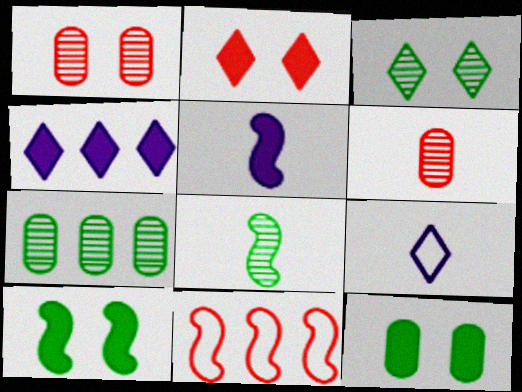[[2, 6, 11], 
[3, 7, 8], 
[4, 7, 11]]